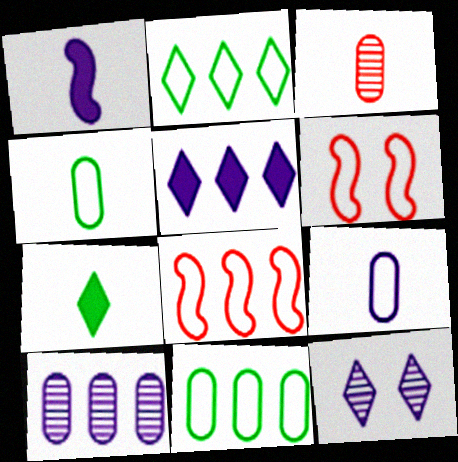[[2, 6, 9], 
[6, 7, 10]]